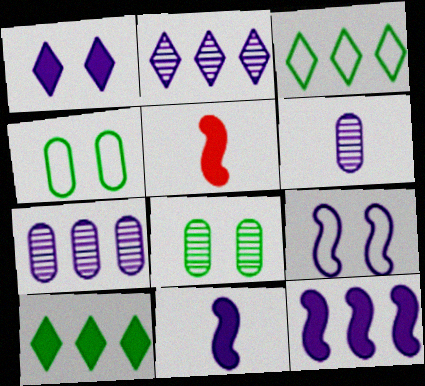[[2, 4, 5]]